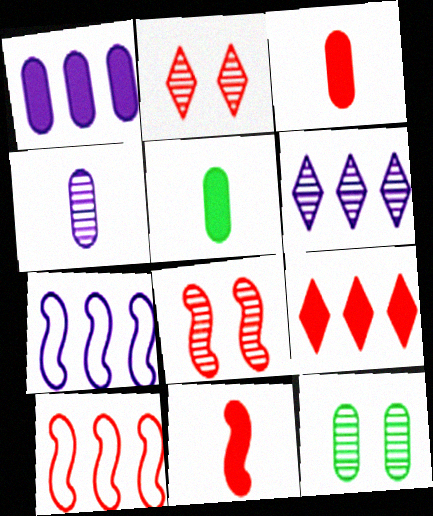[[1, 6, 7], 
[2, 3, 10], 
[2, 5, 7], 
[8, 10, 11]]